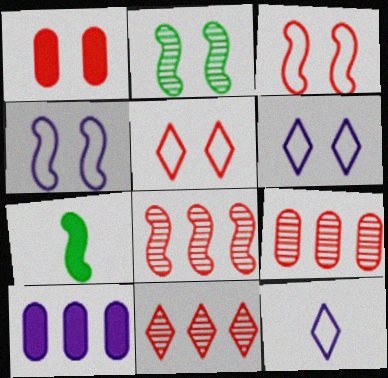[[1, 2, 6], 
[4, 7, 8], 
[6, 7, 9], 
[8, 9, 11]]